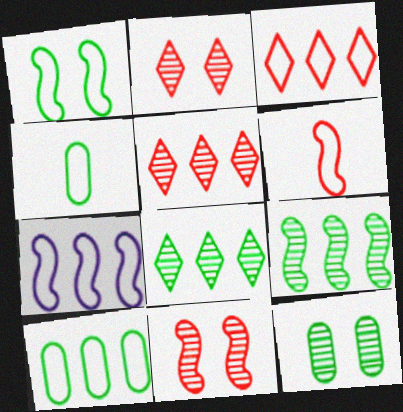[[1, 6, 7], 
[3, 7, 10]]